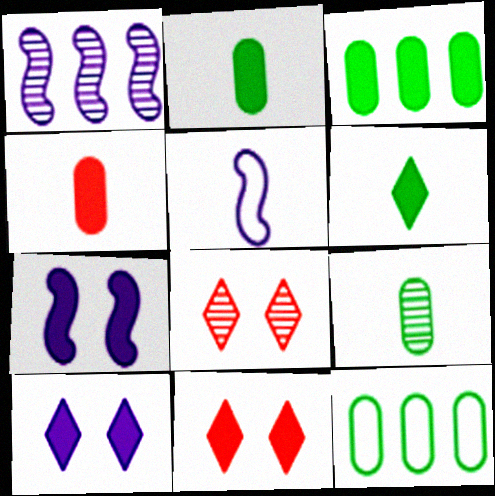[[1, 5, 7], 
[1, 8, 9], 
[3, 5, 8]]